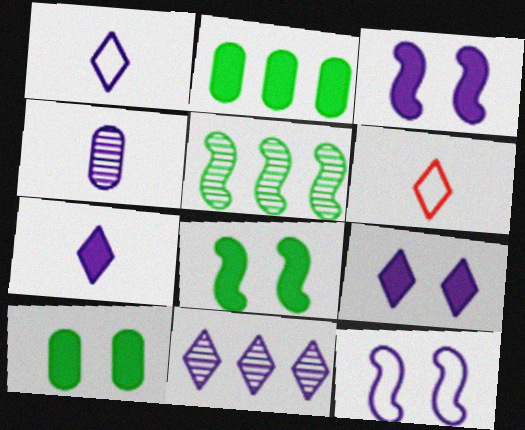[[1, 9, 11]]